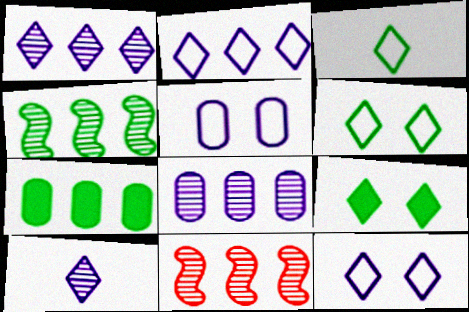[[2, 7, 11]]